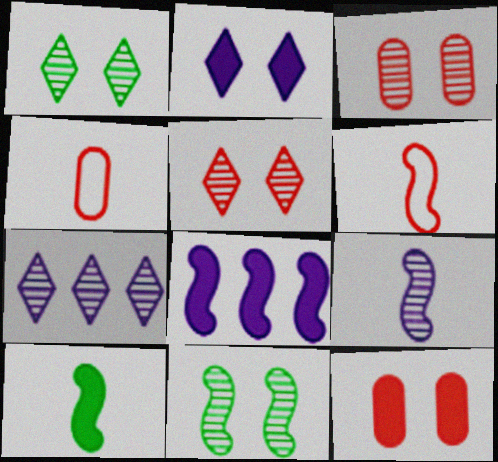[[1, 4, 8], 
[6, 8, 11], 
[6, 9, 10]]